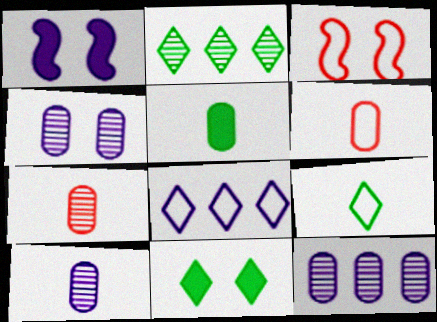[[1, 2, 6], 
[1, 8, 10], 
[2, 9, 11], 
[3, 4, 11], 
[4, 10, 12], 
[5, 6, 10]]